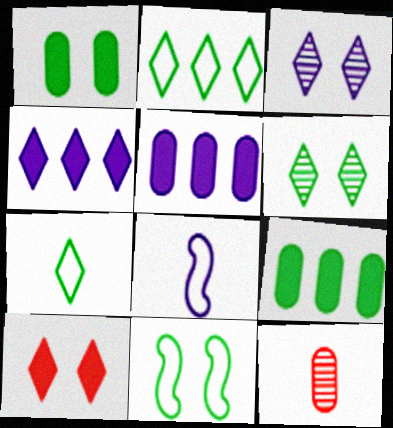[[1, 6, 11], 
[3, 5, 8], 
[4, 11, 12]]